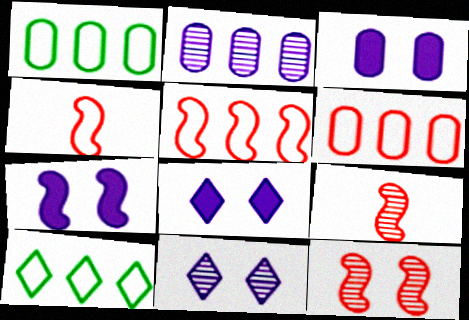[[1, 8, 9], 
[3, 7, 8], 
[3, 9, 10]]